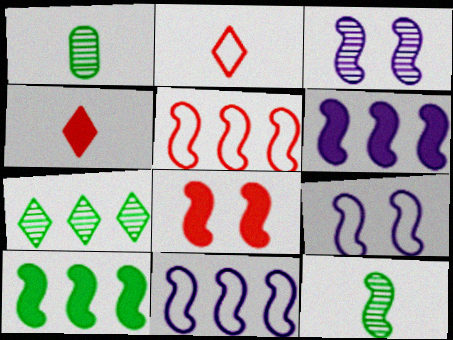[[8, 11, 12]]